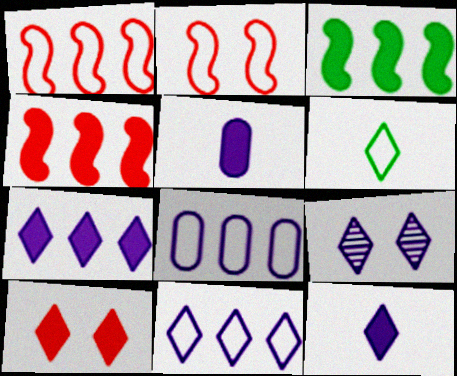[[2, 6, 8], 
[3, 5, 10], 
[9, 11, 12]]